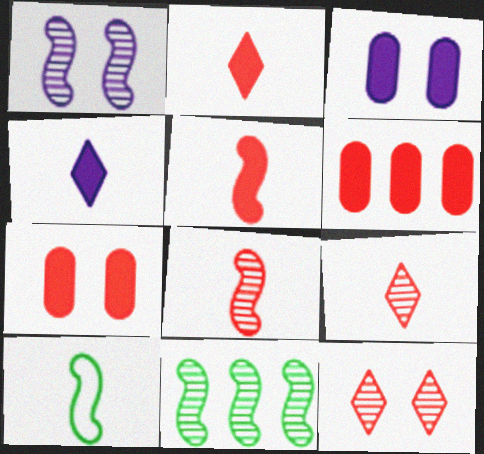[[1, 8, 11]]